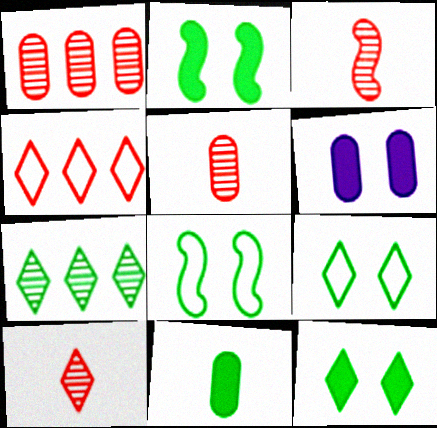[[3, 5, 10], 
[7, 8, 11]]